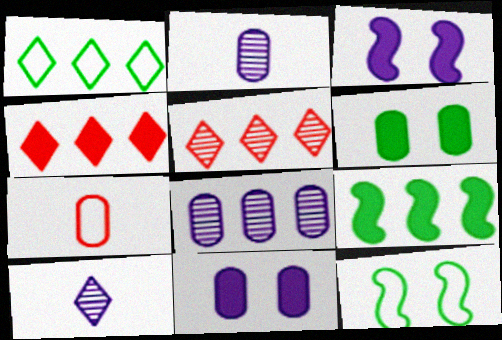[[2, 4, 12], 
[6, 7, 8]]